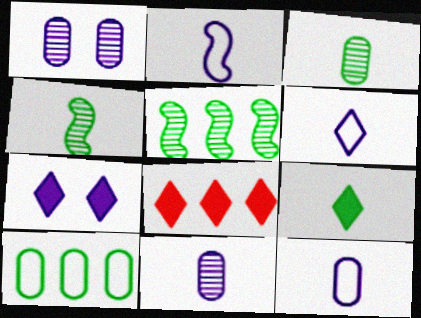[[2, 6, 12], 
[7, 8, 9]]